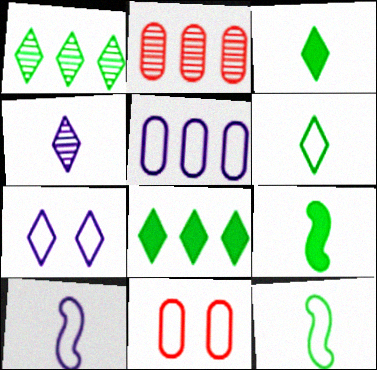[[2, 7, 9], 
[5, 7, 10]]